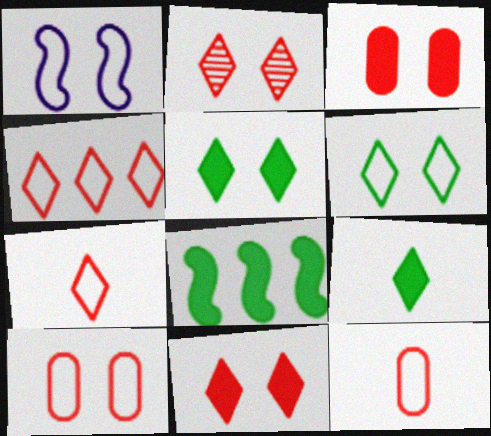[[1, 6, 10]]